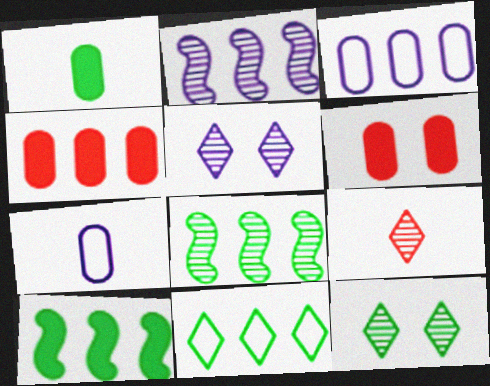[[2, 4, 11]]